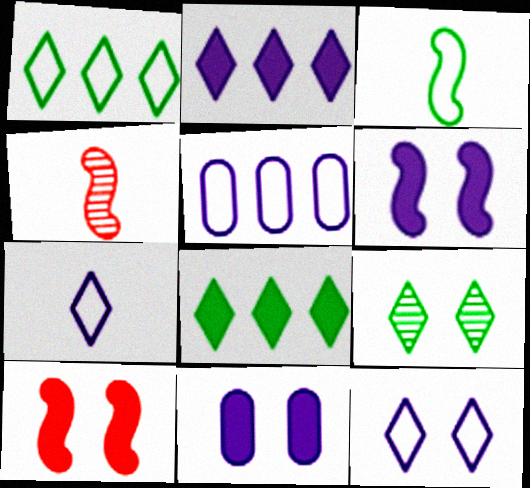[[1, 4, 11]]